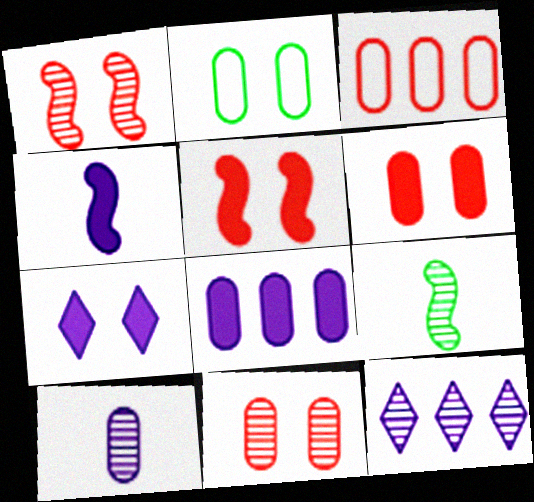[[1, 2, 7], 
[3, 7, 9], 
[4, 7, 8], 
[9, 11, 12]]